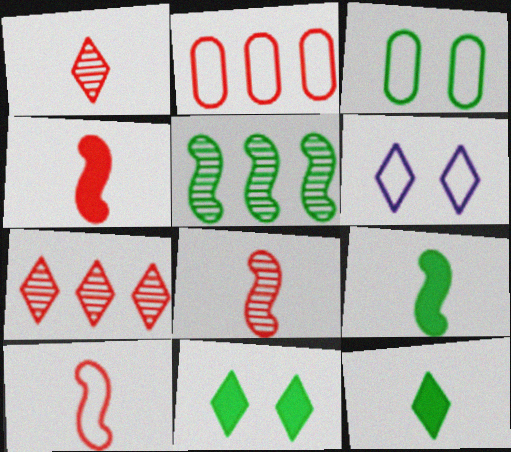[[3, 5, 12], 
[4, 8, 10], 
[6, 7, 12]]